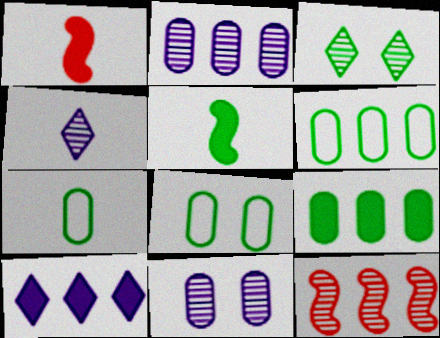[[1, 4, 7], 
[3, 5, 6], 
[6, 7, 8], 
[6, 10, 12]]